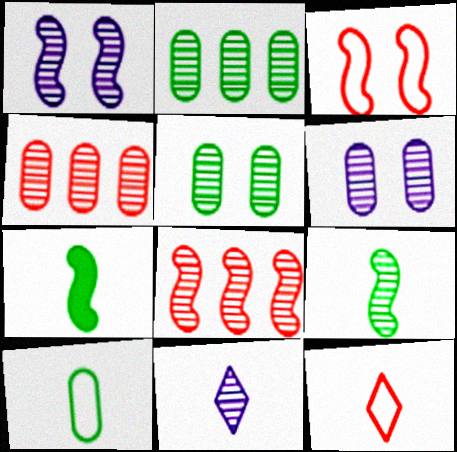[[1, 8, 9], 
[5, 8, 11]]